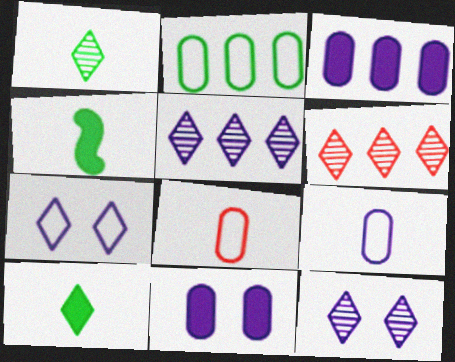[[1, 6, 12], 
[6, 7, 10]]